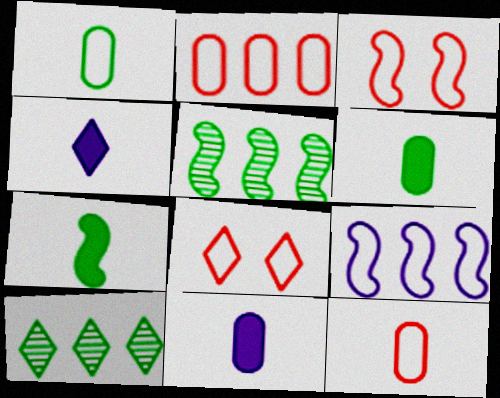[[1, 8, 9], 
[3, 10, 11], 
[4, 8, 10], 
[5, 8, 11]]